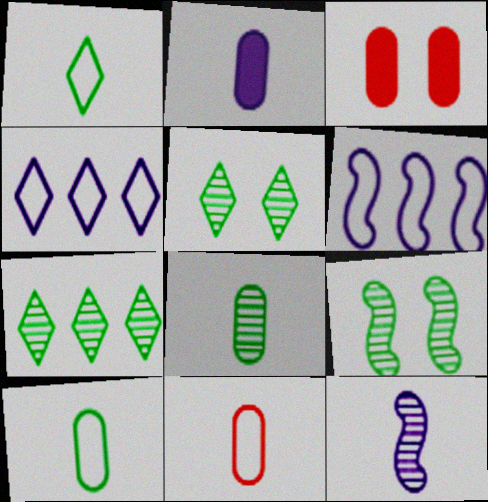[[2, 8, 11], 
[7, 8, 9]]